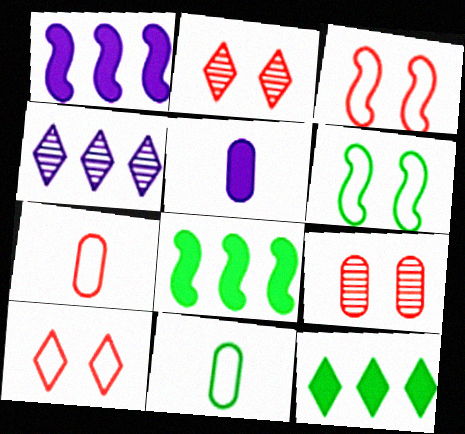[[1, 2, 11]]